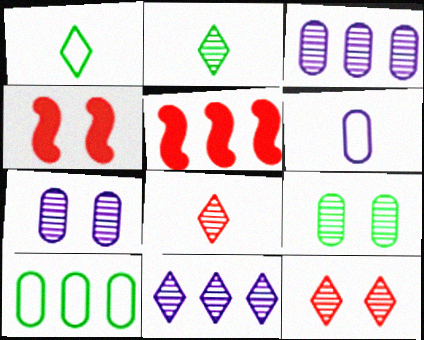[[1, 3, 4], 
[1, 5, 7], 
[2, 11, 12], 
[5, 10, 11]]